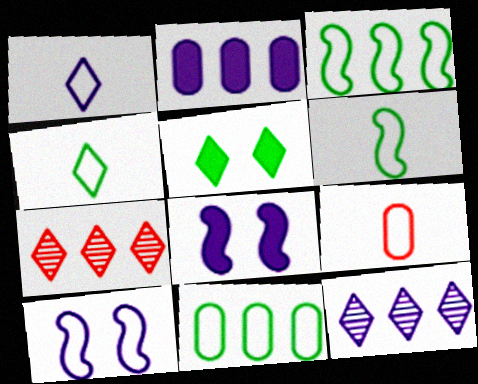[[1, 5, 7], 
[1, 6, 9], 
[2, 3, 7]]